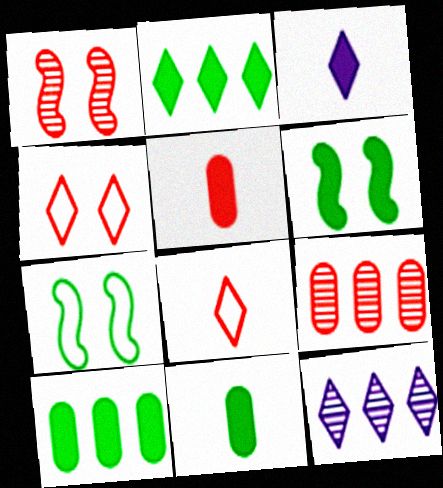[[2, 6, 11], 
[3, 7, 9], 
[5, 7, 12]]